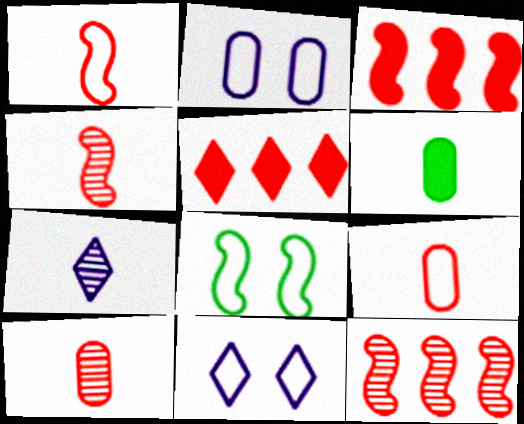[[1, 6, 7], 
[6, 11, 12]]